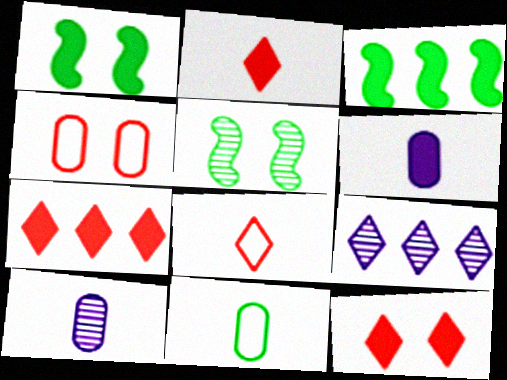[[1, 6, 7], 
[2, 7, 12], 
[3, 6, 12]]